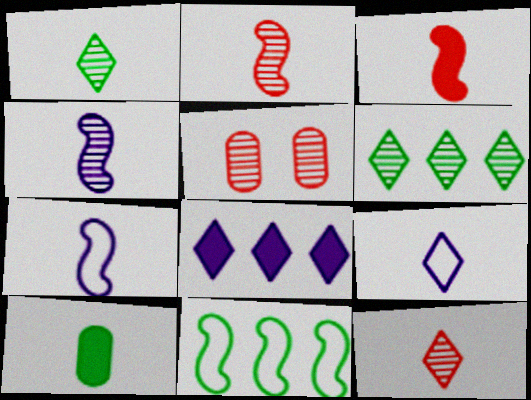[[2, 9, 10], 
[4, 5, 6], 
[7, 10, 12]]